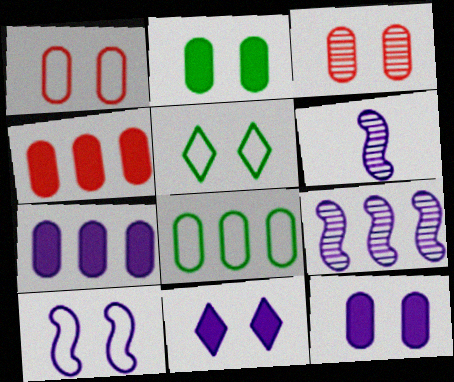[[1, 5, 10], 
[4, 5, 6]]